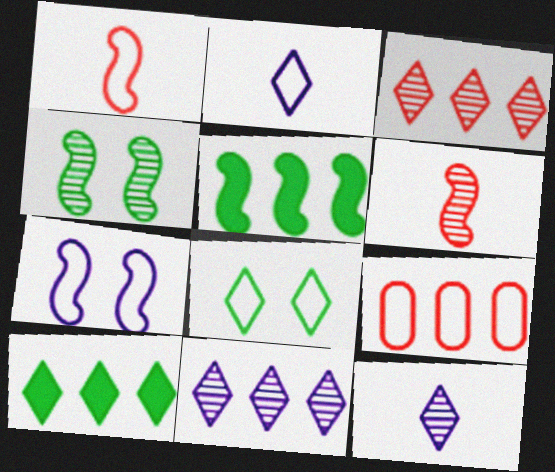[[5, 6, 7], 
[5, 9, 11]]